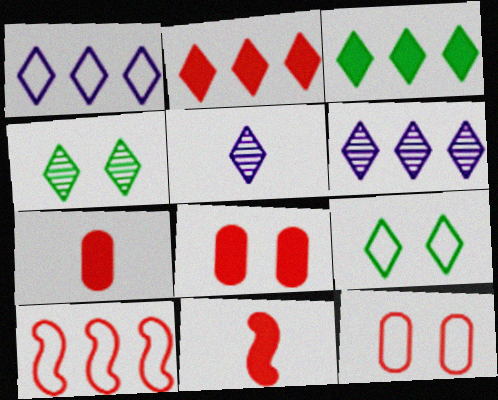[[2, 5, 9], 
[2, 8, 11]]